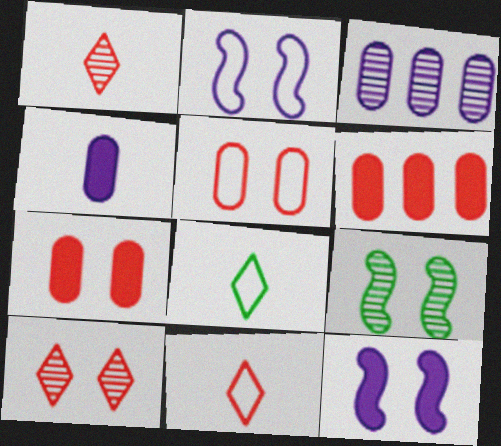[[1, 3, 9]]